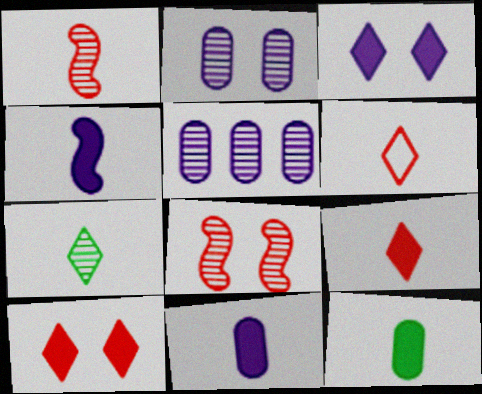[[4, 9, 12], 
[5, 7, 8]]